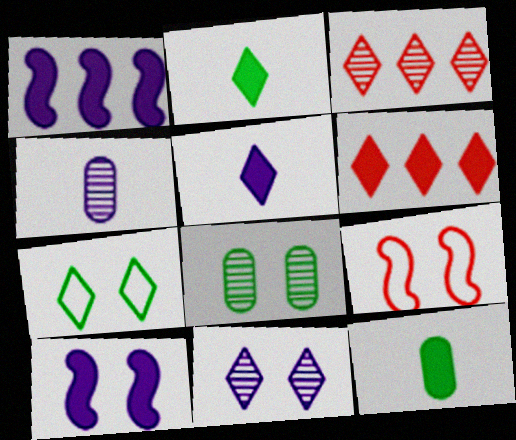[[3, 5, 7], 
[6, 10, 12]]